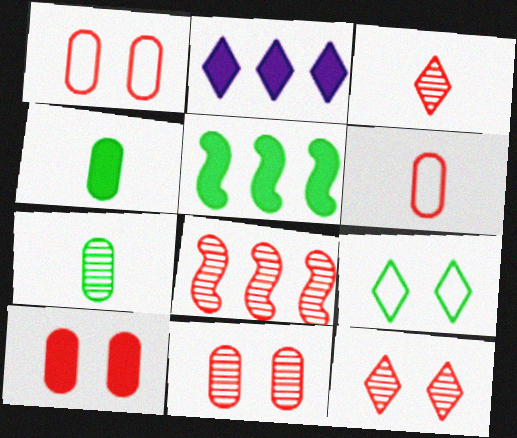[[1, 10, 11], 
[2, 3, 9], 
[3, 8, 11], 
[5, 7, 9]]